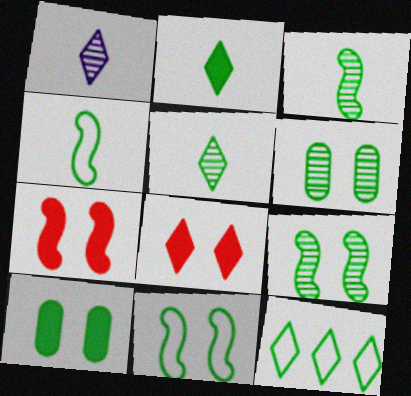[[1, 8, 12], 
[3, 10, 12]]